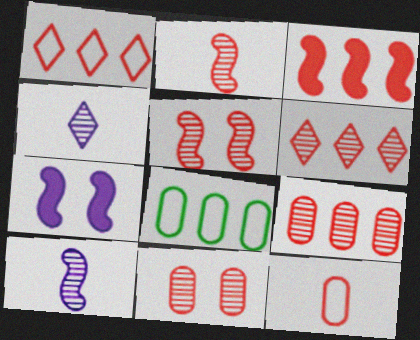[[1, 3, 9], 
[2, 6, 11]]